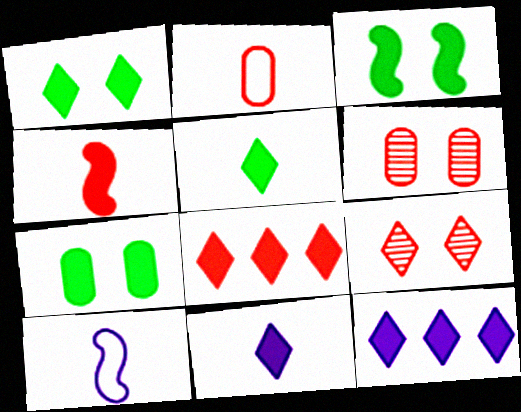[[1, 3, 7], 
[1, 8, 11], 
[4, 7, 12]]